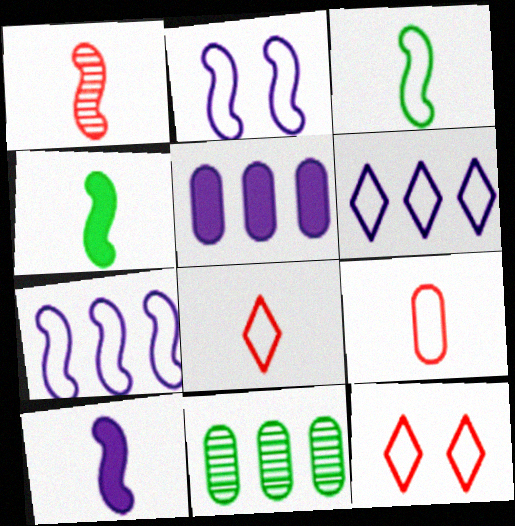[[1, 3, 10], 
[10, 11, 12]]